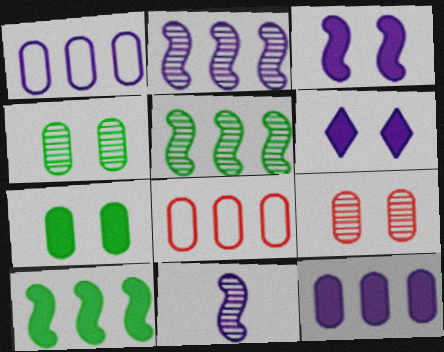[[1, 6, 11]]